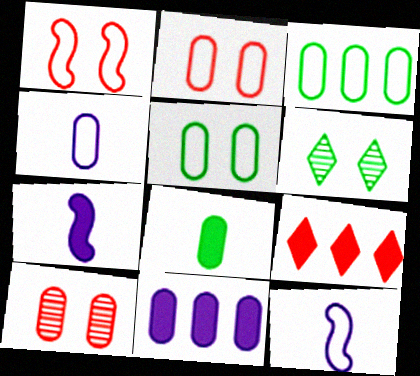[[2, 3, 4]]